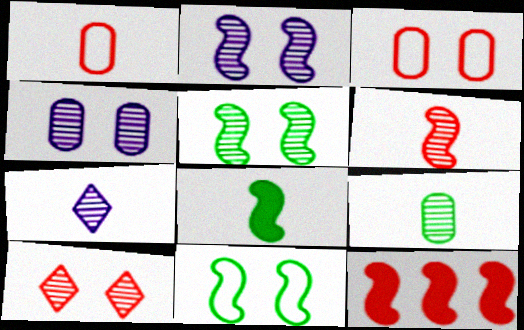[[1, 7, 8], 
[1, 10, 12], 
[4, 5, 10], 
[6, 7, 9]]